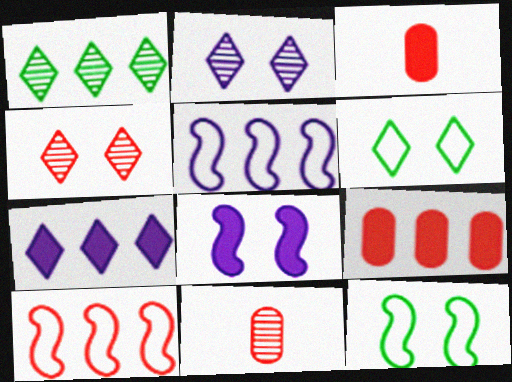[[1, 5, 9], 
[3, 4, 10], 
[7, 11, 12]]